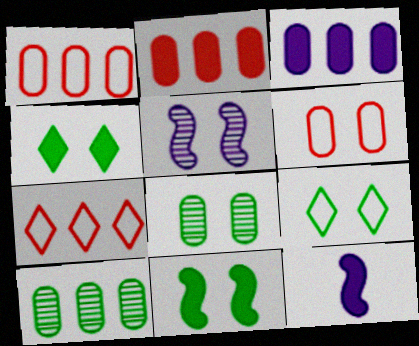[[1, 3, 10], 
[2, 4, 12], 
[4, 5, 6], 
[7, 8, 12], 
[8, 9, 11]]